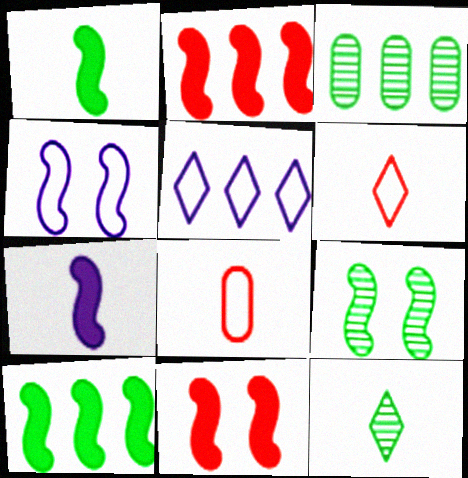[[2, 3, 5], 
[3, 9, 12], 
[4, 9, 11], 
[7, 8, 12], 
[7, 10, 11]]